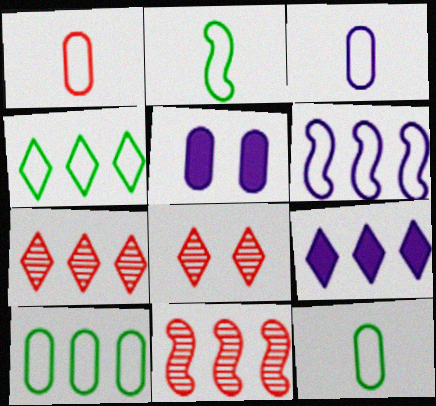[[1, 3, 12], 
[2, 5, 7], 
[4, 7, 9], 
[9, 10, 11]]